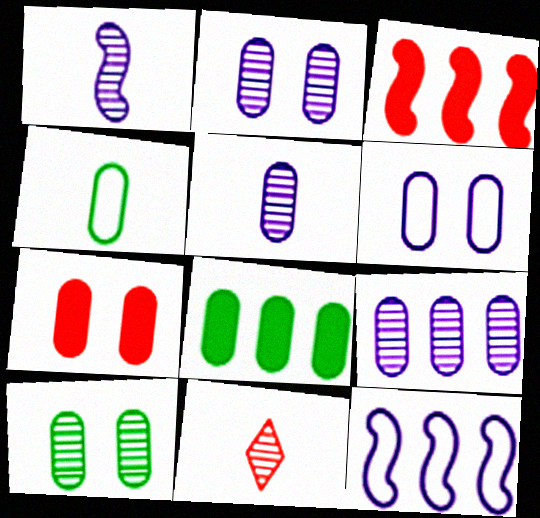[[2, 5, 9], 
[4, 7, 9], 
[4, 8, 10], 
[6, 7, 10]]